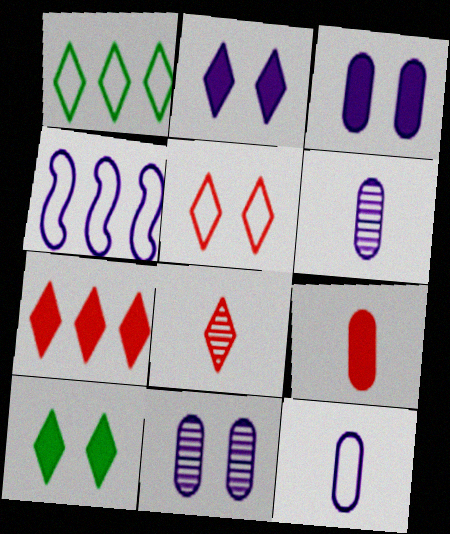[[1, 2, 8], 
[2, 4, 6], 
[5, 7, 8]]